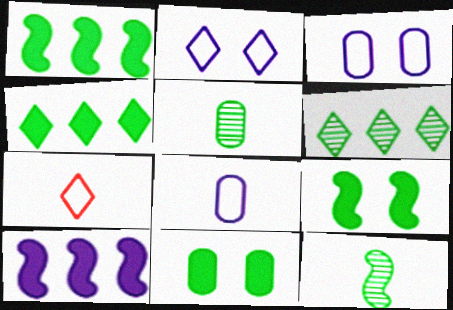[]